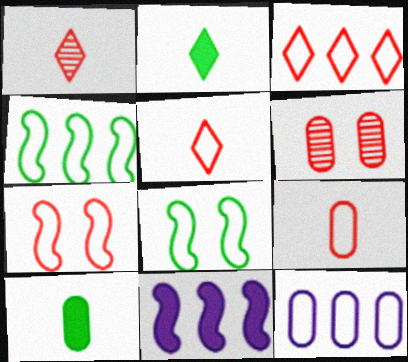[[3, 4, 12], 
[3, 7, 9], 
[5, 8, 12], 
[6, 10, 12]]